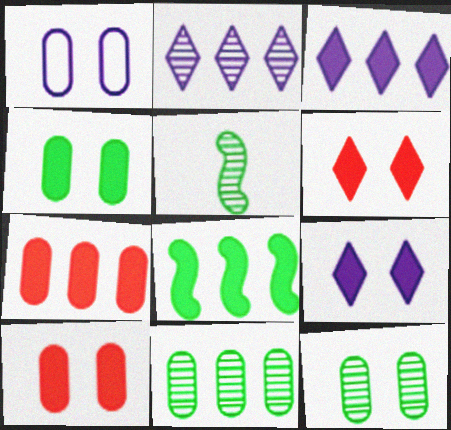[[1, 10, 12], 
[3, 7, 8]]